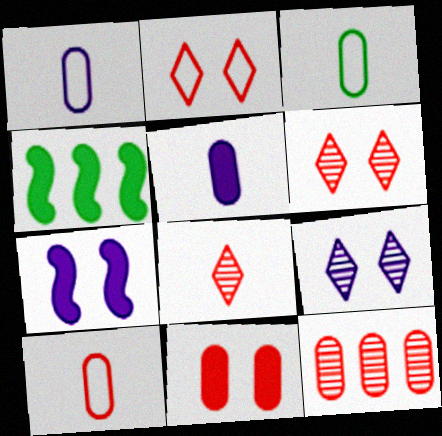[[1, 3, 10], 
[1, 4, 6], 
[4, 9, 10], 
[10, 11, 12]]